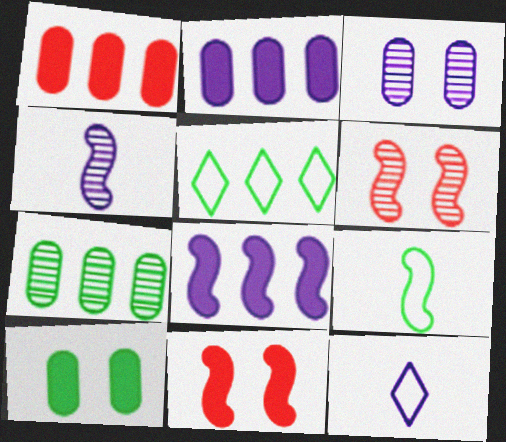[[3, 8, 12], 
[6, 8, 9], 
[7, 11, 12]]